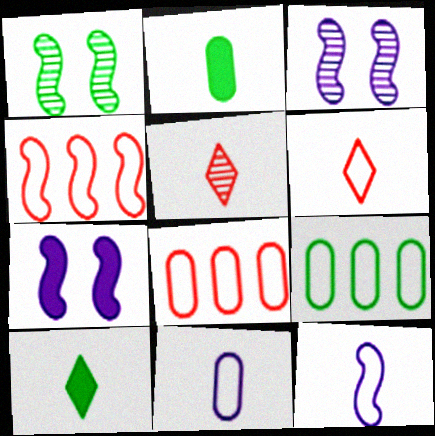[[1, 9, 10], 
[2, 5, 12], 
[3, 8, 10], 
[5, 7, 9]]